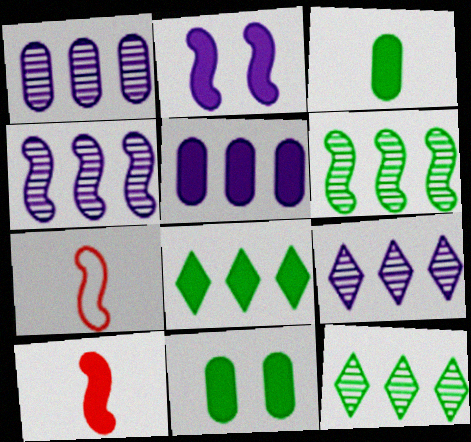[[1, 4, 9], 
[2, 6, 7], 
[7, 9, 11]]